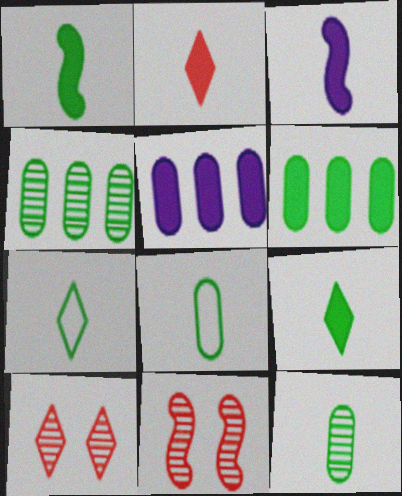[[1, 7, 12], 
[5, 7, 11]]